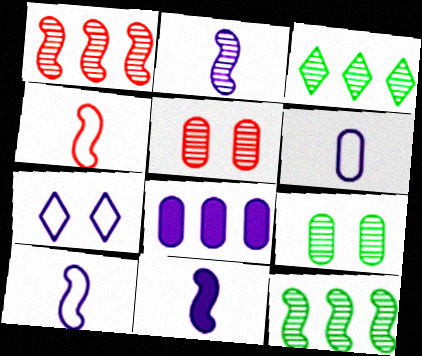[[2, 3, 5], 
[2, 7, 8], 
[2, 10, 11]]